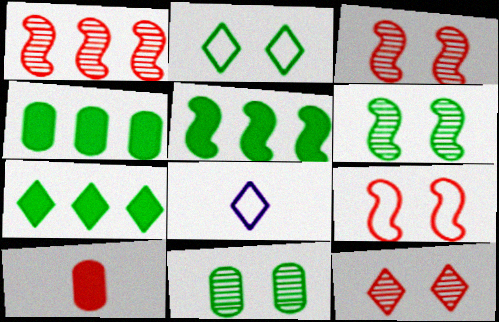[[3, 4, 8], 
[4, 5, 7], 
[7, 8, 12]]